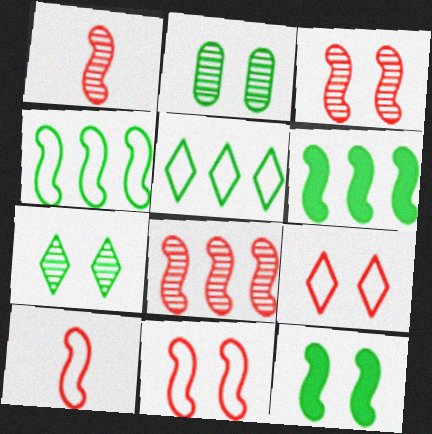[[1, 3, 8]]